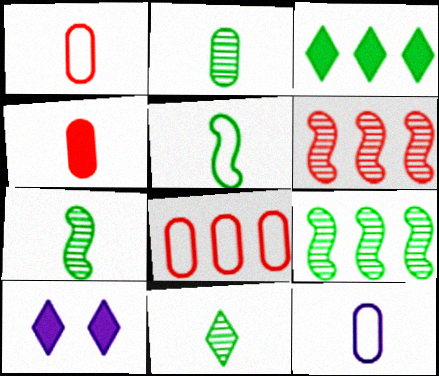[[1, 9, 10], 
[2, 4, 12], 
[2, 7, 11], 
[7, 8, 10]]